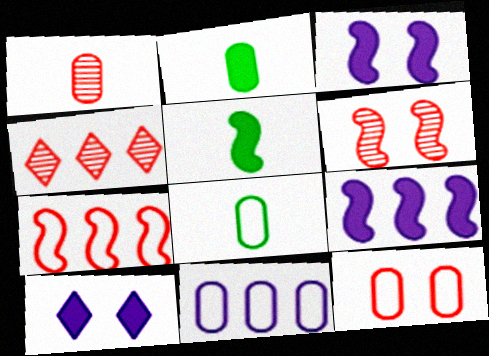[[1, 4, 6], 
[3, 4, 8], 
[8, 11, 12]]